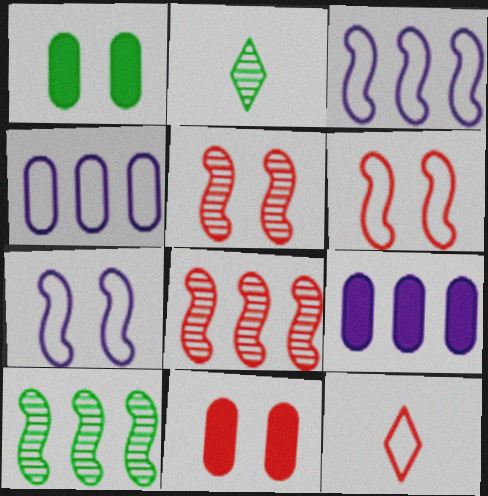[[2, 3, 11], 
[2, 6, 9], 
[8, 11, 12]]